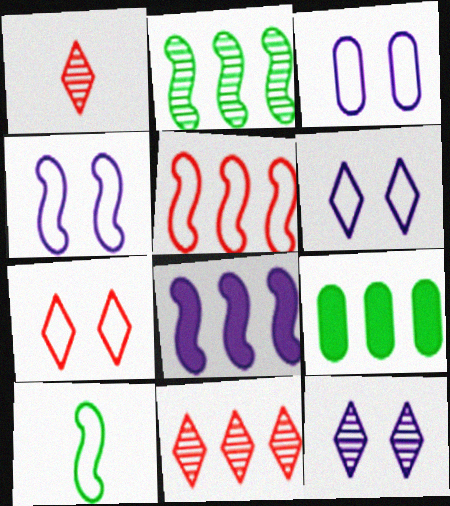[[1, 4, 9], 
[2, 5, 8], 
[3, 4, 6], 
[4, 5, 10]]